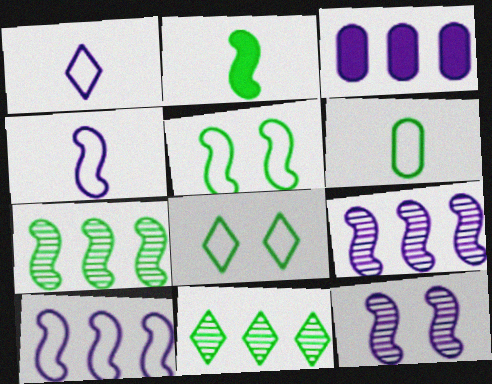[[1, 3, 12], 
[2, 5, 7]]